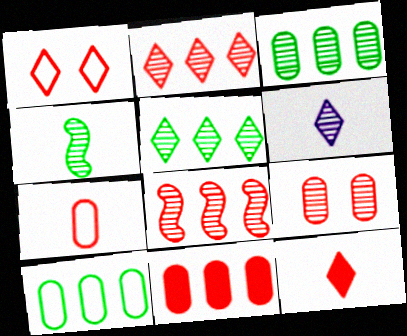[[1, 2, 12], 
[7, 9, 11]]